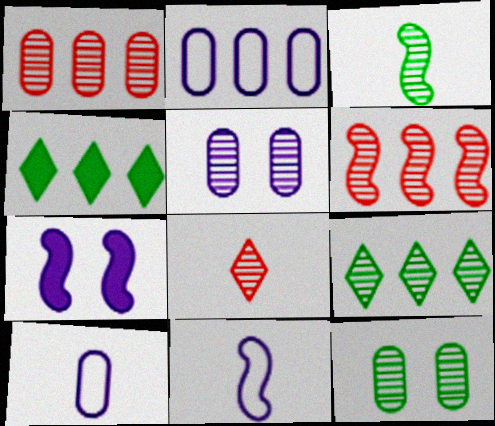[[2, 4, 6], 
[3, 9, 12]]